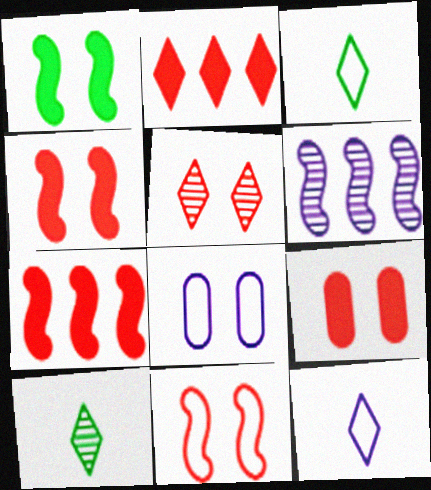[[1, 5, 8], 
[3, 6, 9], 
[5, 9, 11], 
[7, 8, 10]]